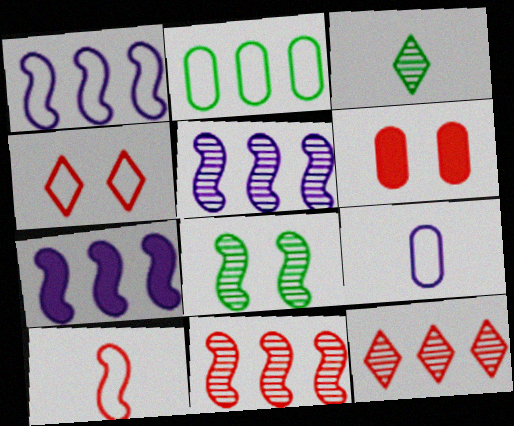[[1, 3, 6], 
[1, 5, 7], 
[2, 7, 12], 
[6, 10, 12], 
[7, 8, 10]]